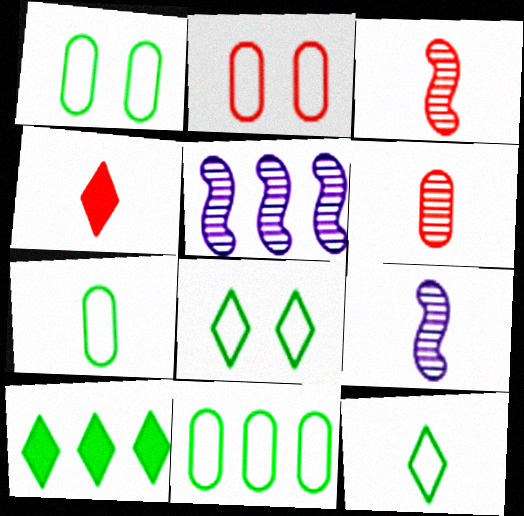[[1, 4, 5], 
[1, 7, 11], 
[2, 9, 10], 
[4, 7, 9]]